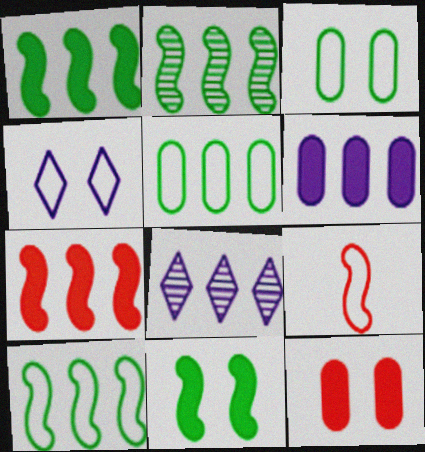[[1, 2, 10], 
[4, 5, 9], 
[5, 7, 8]]